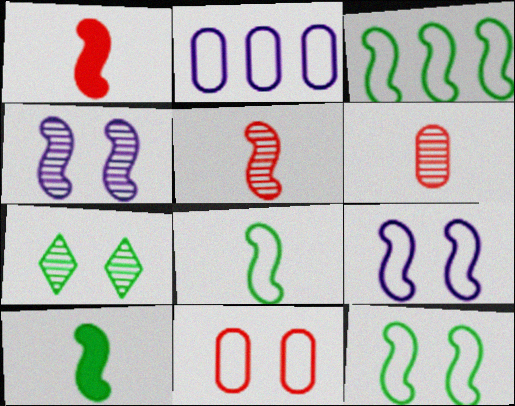[[1, 2, 7], 
[1, 3, 4], 
[3, 8, 12]]